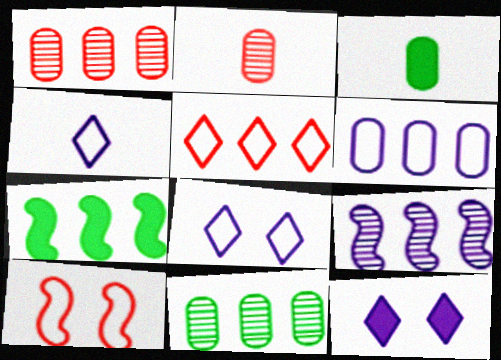[[2, 7, 8]]